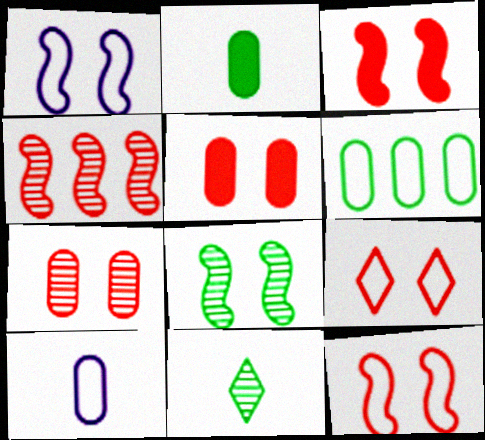[[1, 3, 8], 
[3, 7, 9]]